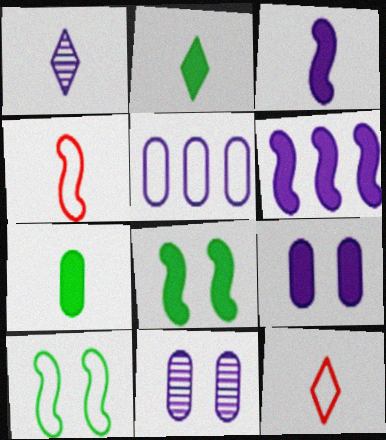[[1, 2, 12], 
[1, 4, 7], 
[5, 10, 12]]